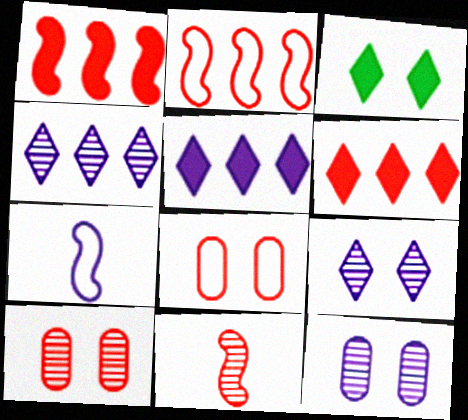[[5, 7, 12], 
[6, 8, 11]]